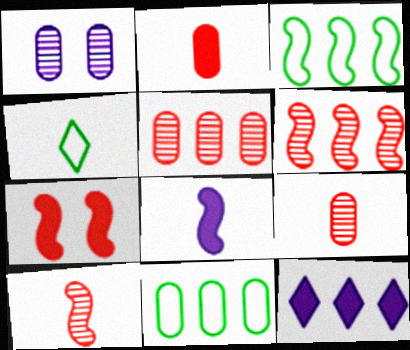[[1, 2, 11], 
[3, 5, 12], 
[4, 8, 9], 
[6, 11, 12]]